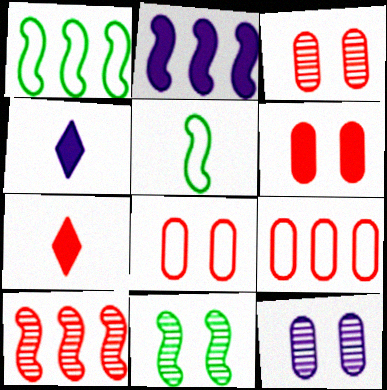[[1, 2, 10], 
[1, 3, 4], 
[1, 7, 12], 
[3, 6, 8], 
[4, 9, 11], 
[7, 8, 10]]